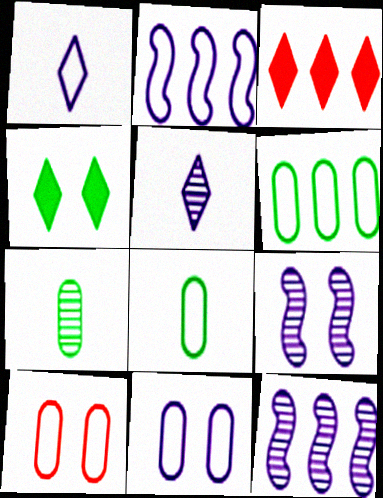[[1, 2, 11], 
[3, 6, 12], 
[3, 8, 9], 
[4, 9, 10]]